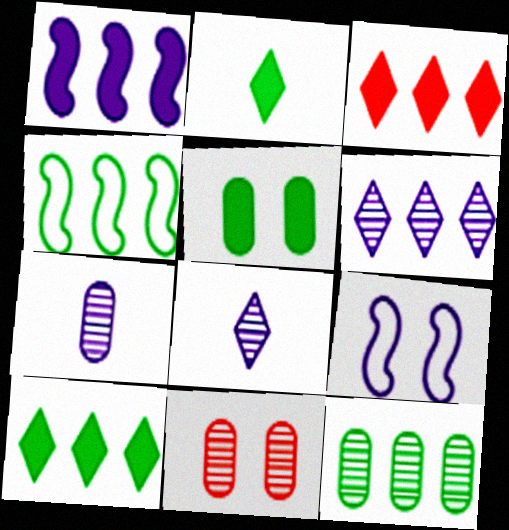[[4, 10, 12], 
[7, 11, 12]]